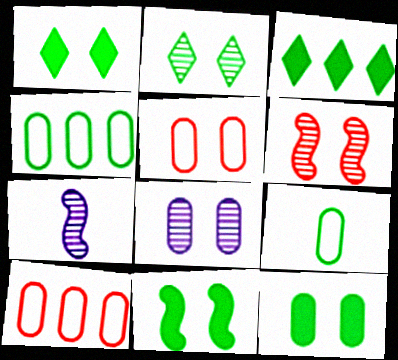[[1, 7, 10], 
[1, 11, 12], 
[2, 6, 8], 
[3, 5, 7], 
[5, 8, 12]]